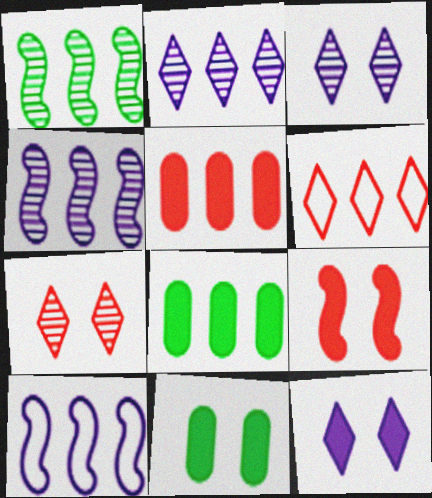[[4, 6, 8], 
[9, 11, 12]]